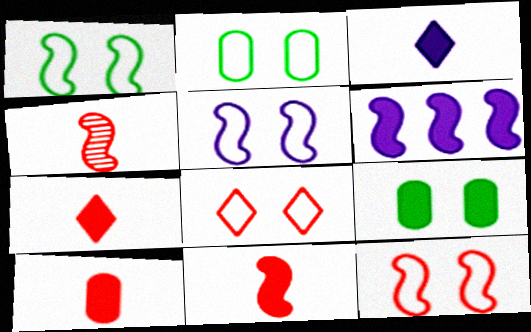[[1, 4, 6], 
[1, 5, 12], 
[2, 5, 8], 
[6, 7, 9], 
[7, 10, 11]]